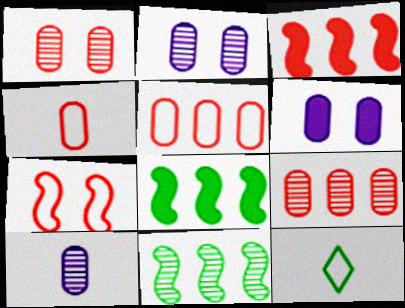[[2, 3, 12]]